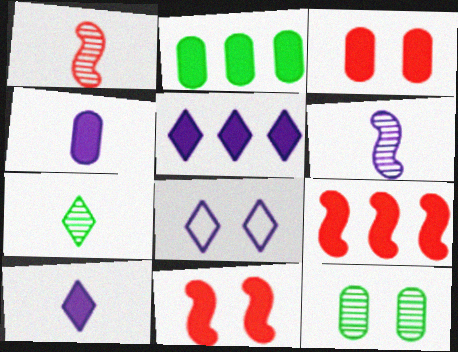[[1, 2, 8], 
[2, 3, 4], 
[2, 5, 9], 
[2, 10, 11], 
[8, 11, 12]]